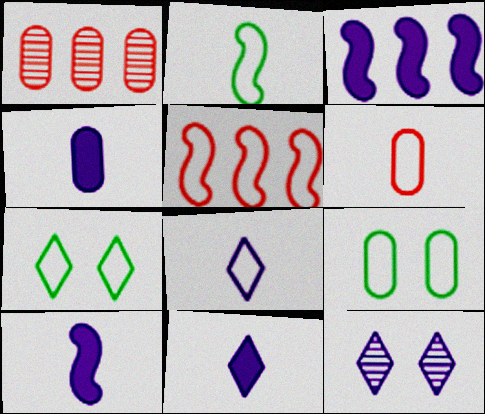[[1, 4, 9], 
[1, 7, 10], 
[2, 6, 8], 
[4, 10, 11], 
[5, 8, 9]]